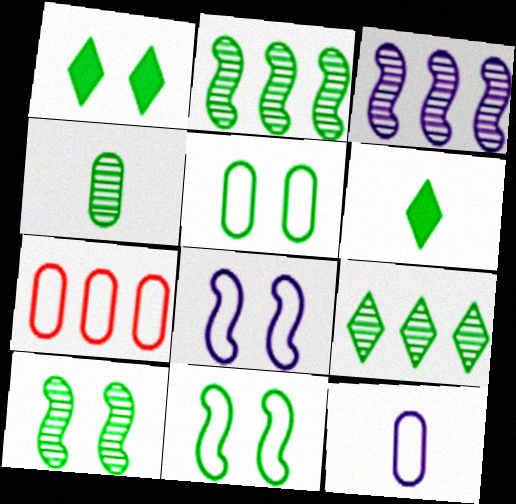[[1, 5, 10], 
[2, 5, 6], 
[4, 9, 10], 
[5, 7, 12]]